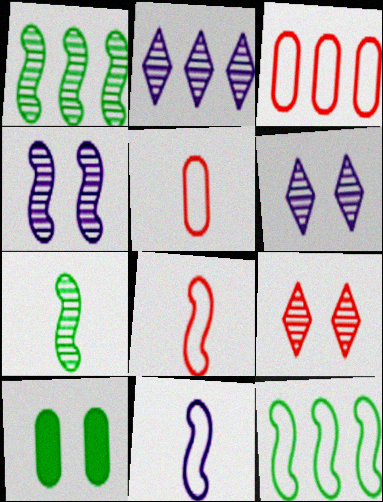[[2, 8, 10]]